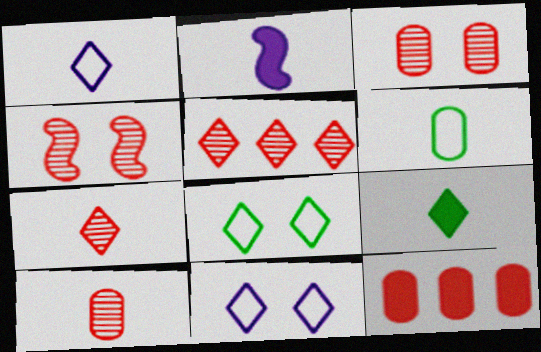[[1, 7, 9], 
[2, 6, 7], 
[4, 5, 10], 
[5, 9, 11]]